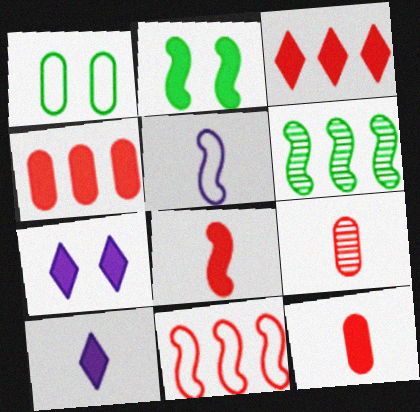[[2, 4, 10]]